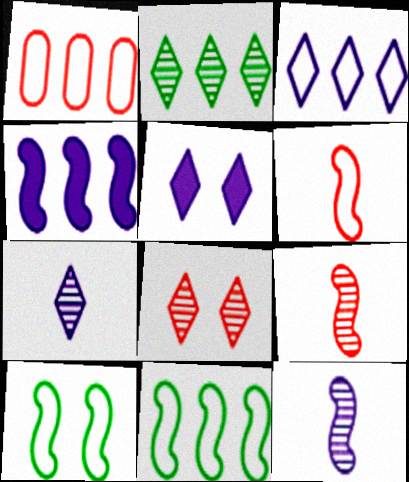[[1, 2, 4], 
[1, 3, 11], 
[2, 7, 8], 
[3, 5, 7], 
[4, 9, 10]]